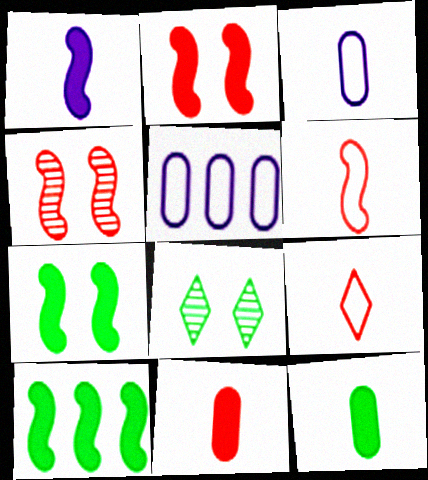[[1, 2, 10]]